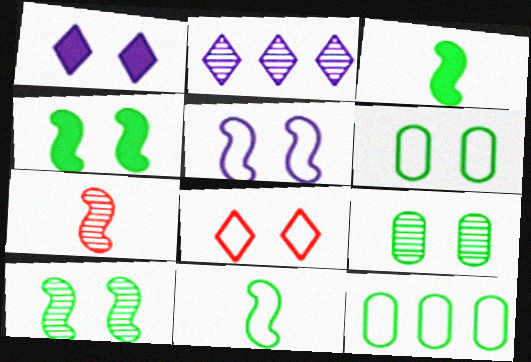[[1, 7, 12], 
[2, 7, 9], 
[5, 6, 8]]